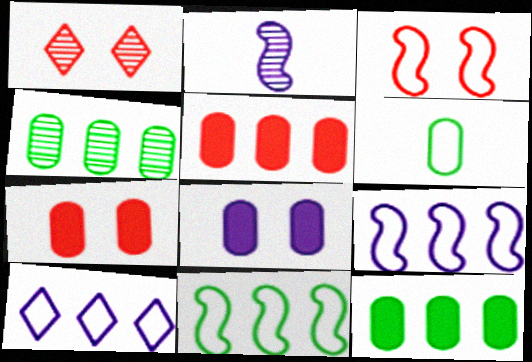[[1, 2, 4], 
[1, 3, 7], 
[2, 8, 10], 
[3, 6, 10]]